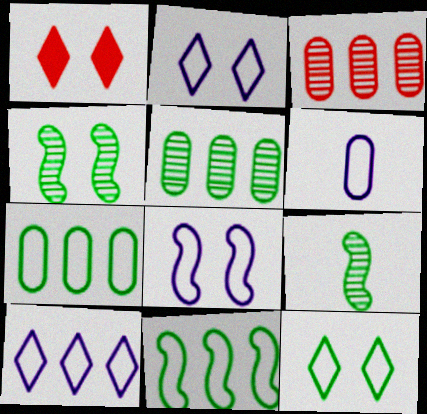[[6, 8, 10]]